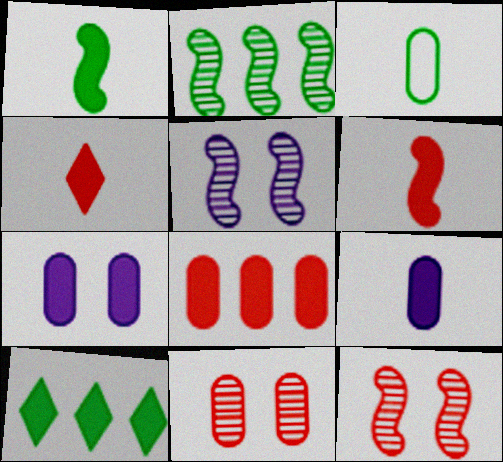[[1, 4, 9], 
[6, 7, 10]]